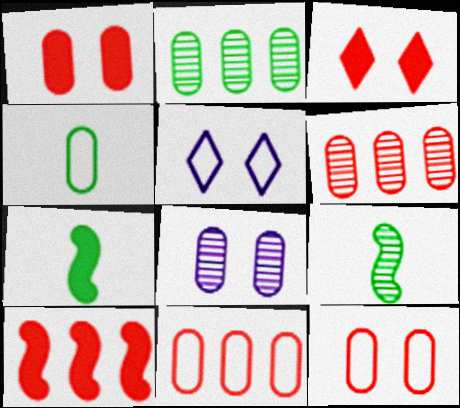[[5, 6, 7]]